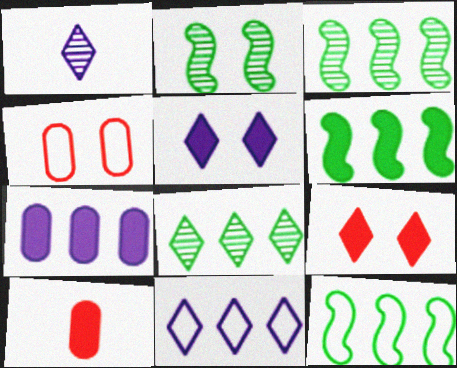[[1, 4, 6], 
[1, 5, 11], 
[2, 4, 5], 
[2, 10, 11], 
[3, 6, 12], 
[5, 6, 10]]